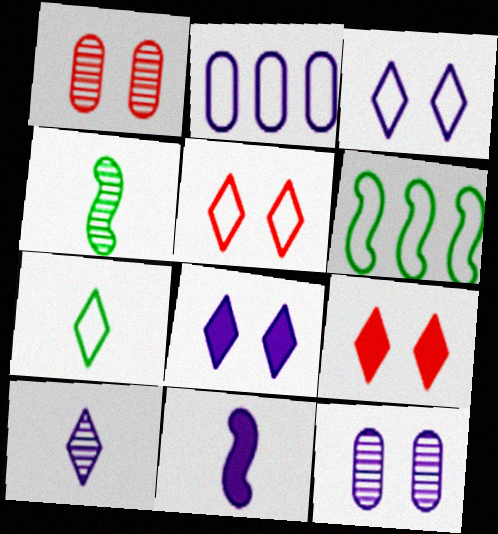[[2, 4, 9]]